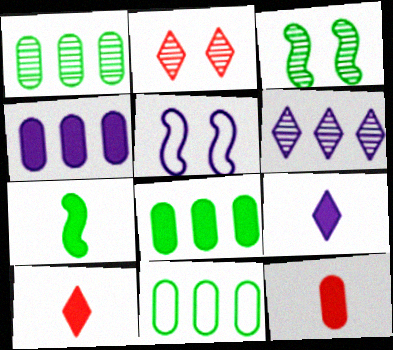[[1, 5, 10], 
[1, 8, 11], 
[7, 9, 12]]